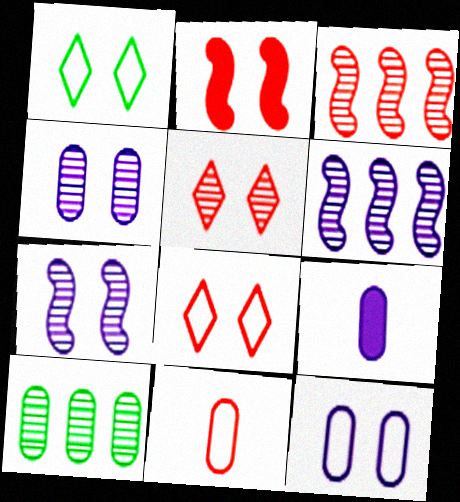[[1, 2, 4], 
[1, 3, 9]]